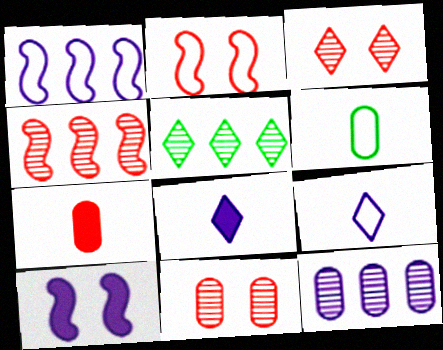[[4, 5, 12], 
[9, 10, 12]]